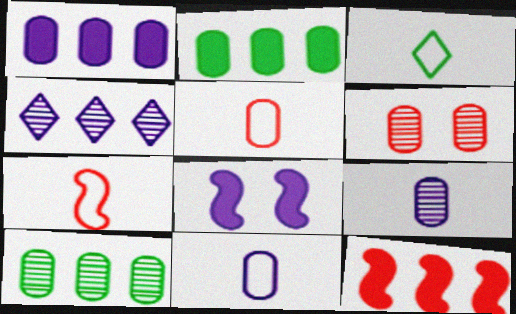[[2, 6, 11], 
[3, 7, 11], 
[4, 8, 11], 
[6, 9, 10]]